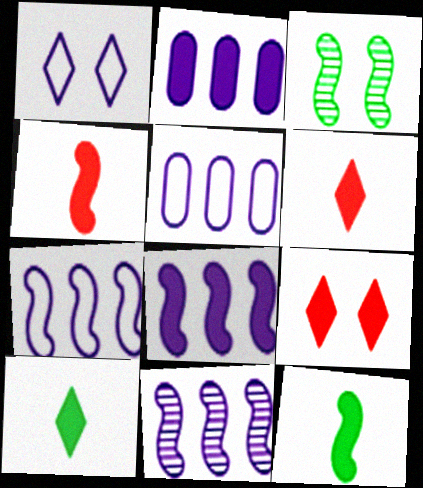[[2, 9, 12], 
[3, 4, 7], 
[3, 5, 6], 
[7, 8, 11]]